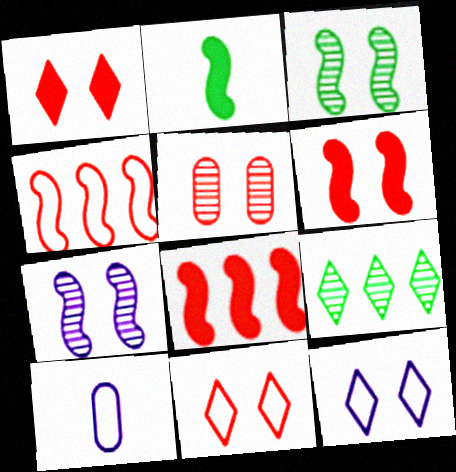[[2, 4, 7], 
[5, 6, 11], 
[6, 9, 10]]